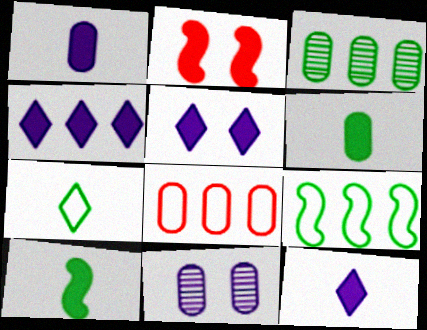[[2, 4, 6], 
[4, 5, 12], 
[6, 8, 11]]